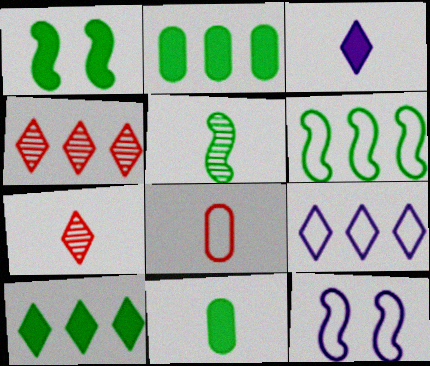[[1, 5, 6], 
[1, 10, 11], 
[2, 7, 12], 
[3, 5, 8], 
[4, 9, 10], 
[4, 11, 12]]